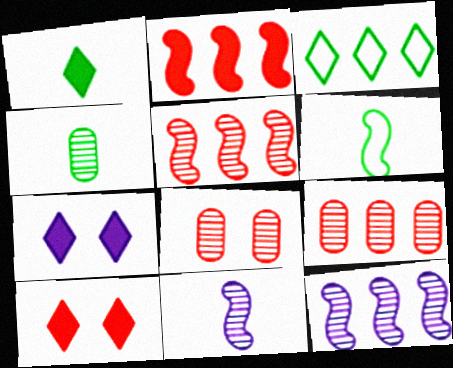[[1, 4, 6], 
[6, 7, 9]]